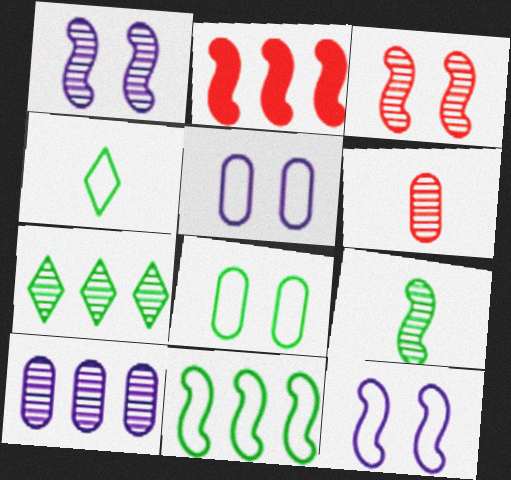[[1, 6, 7], 
[2, 9, 12], 
[4, 8, 11]]